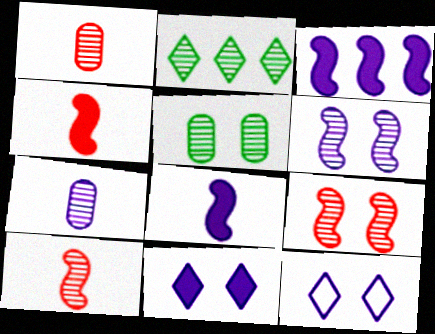[[1, 2, 6], 
[2, 7, 9], 
[3, 7, 12]]